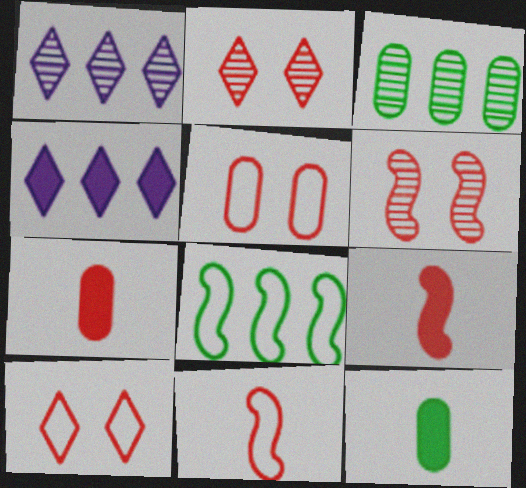[]